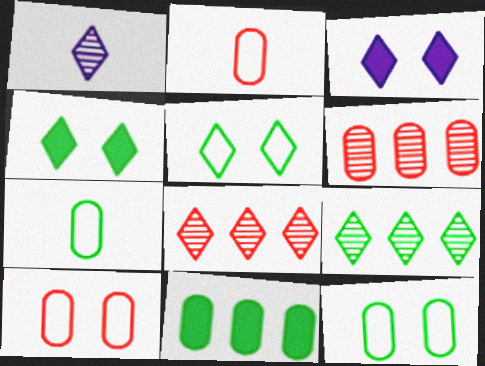[]